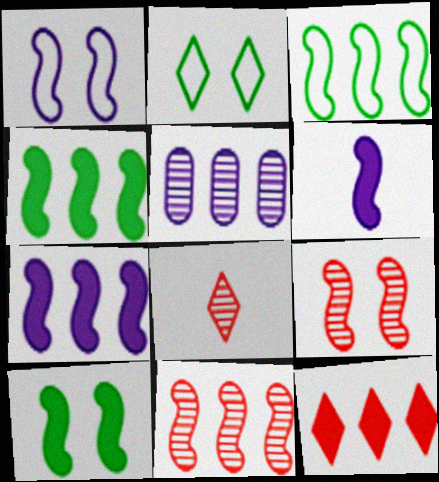[[1, 9, 10], 
[3, 5, 12], 
[3, 6, 9], 
[3, 7, 11]]